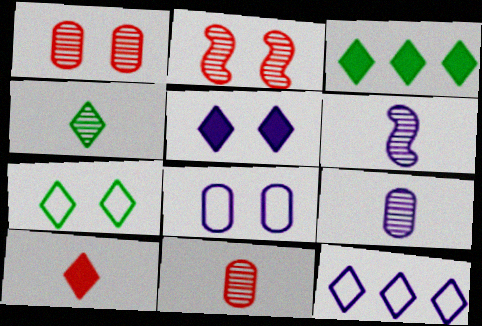[[3, 4, 7], 
[3, 5, 10], 
[4, 6, 11]]